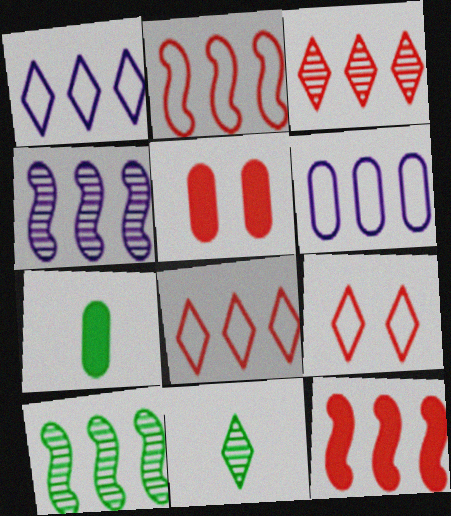[[4, 7, 9]]